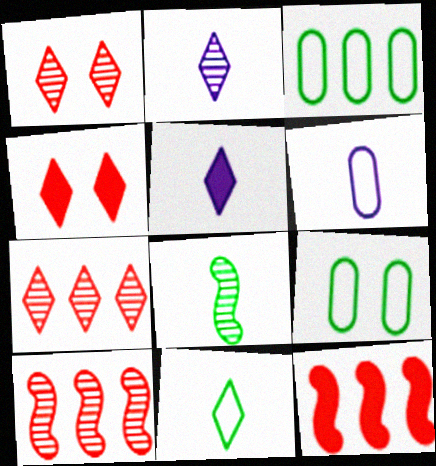[[2, 9, 12], 
[5, 9, 10]]